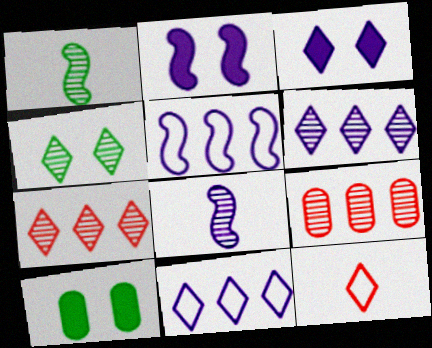[[2, 5, 8], 
[4, 8, 9]]